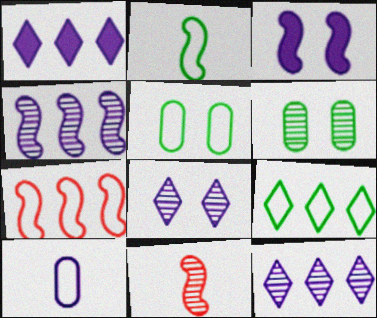[[1, 5, 11], 
[2, 5, 9], 
[3, 10, 12], 
[6, 11, 12]]